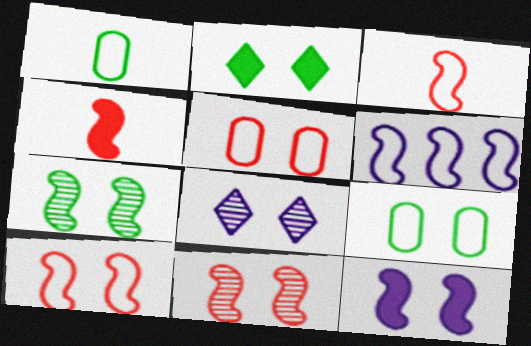[[2, 7, 9], 
[4, 6, 7], 
[7, 10, 12]]